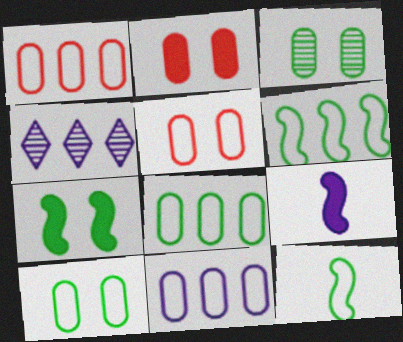[[1, 8, 11], 
[2, 4, 12]]